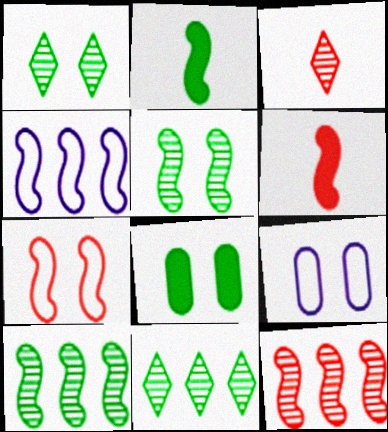[[3, 4, 8], 
[4, 5, 6], 
[6, 7, 12], 
[6, 9, 11]]